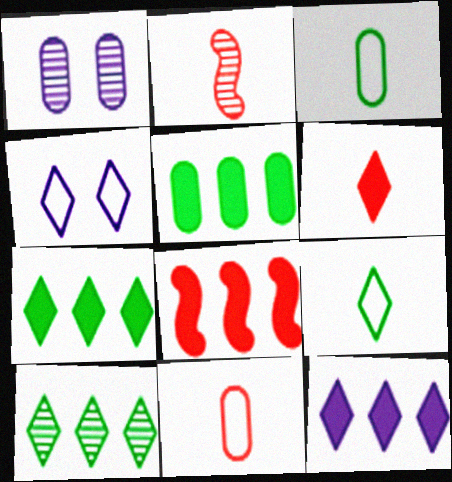[[1, 2, 10], 
[1, 5, 11], 
[1, 8, 9], 
[2, 4, 5], 
[2, 6, 11], 
[4, 6, 10], 
[5, 8, 12]]